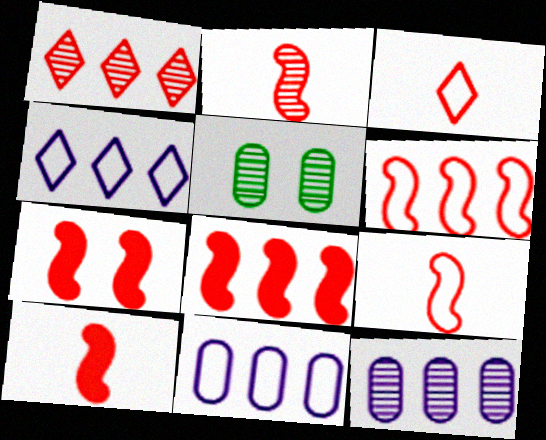[[2, 6, 7], 
[2, 9, 10], 
[4, 5, 10], 
[7, 8, 10]]